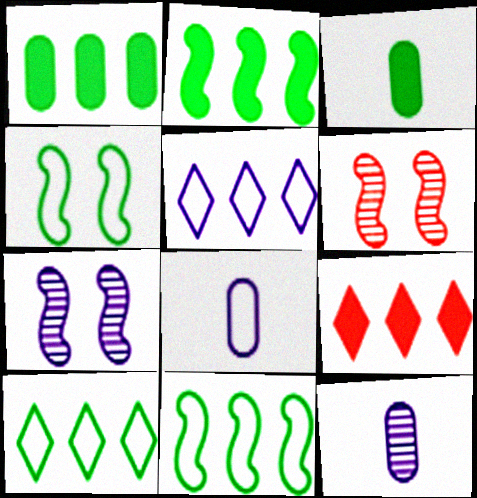[[3, 5, 6], 
[4, 9, 12]]